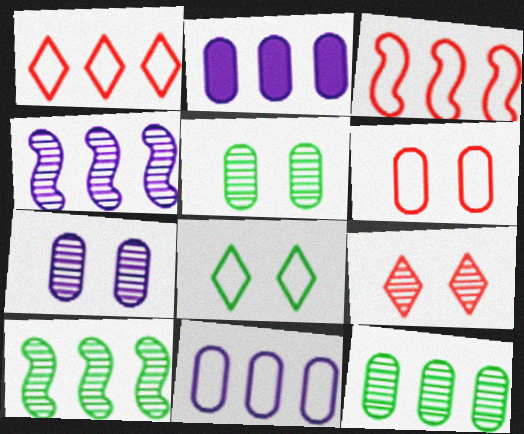[[1, 2, 10]]